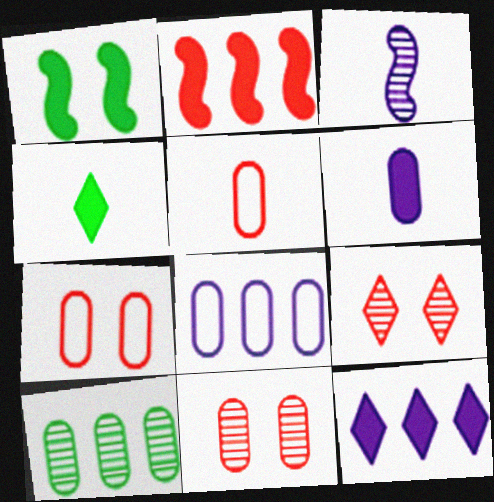[[2, 5, 9], 
[3, 4, 5], 
[3, 9, 10], 
[6, 7, 10]]